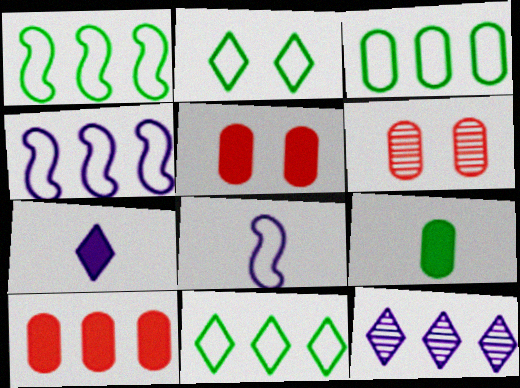[[1, 3, 11], 
[1, 6, 7], 
[1, 10, 12]]